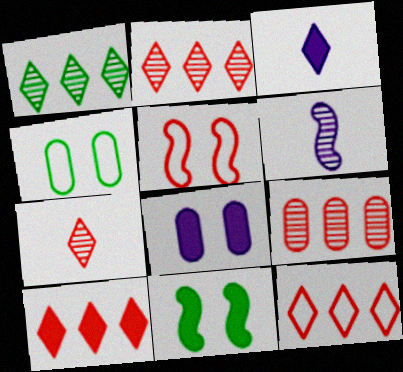[[2, 10, 12], 
[4, 6, 10]]